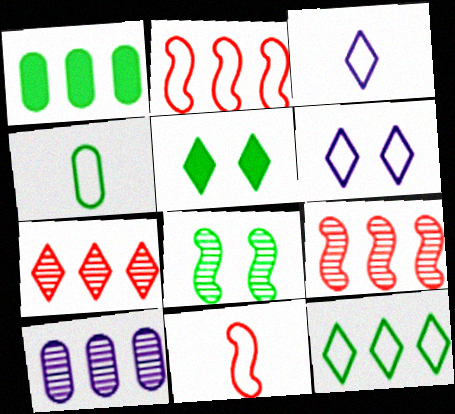[[2, 4, 6], 
[3, 4, 11], 
[3, 5, 7], 
[5, 10, 11]]